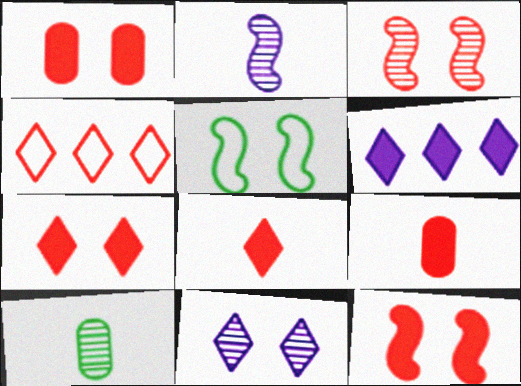[[1, 5, 11], 
[1, 7, 12], 
[3, 4, 9]]